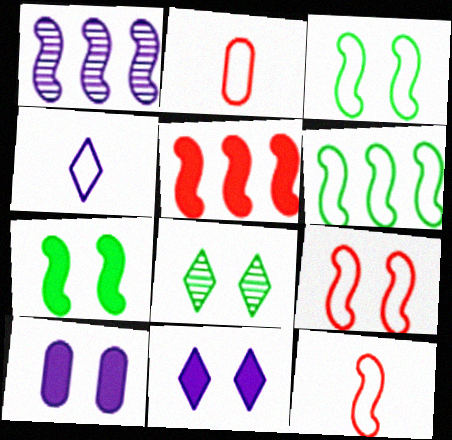[[1, 4, 10], 
[1, 5, 6], 
[1, 7, 12], 
[8, 9, 10]]